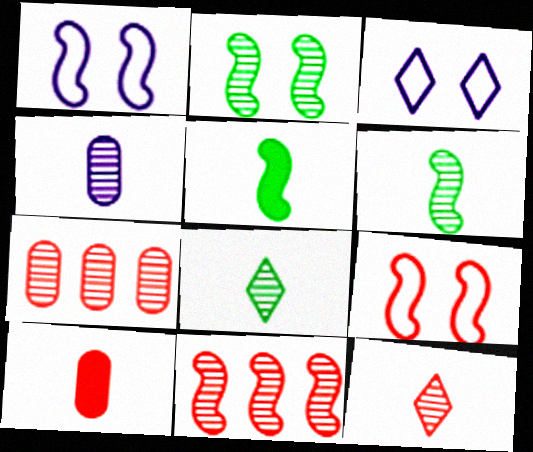[[1, 5, 11], 
[3, 5, 7], 
[4, 6, 12]]